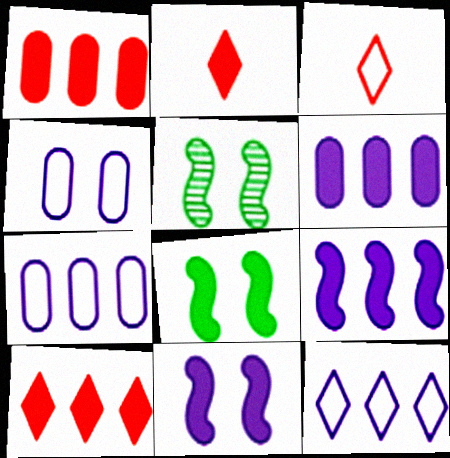[[2, 5, 7], 
[2, 6, 8], 
[3, 5, 6]]